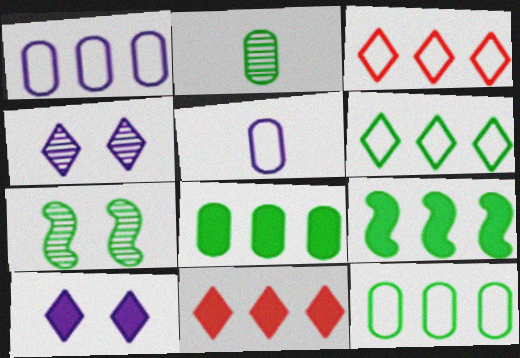[[5, 7, 11]]